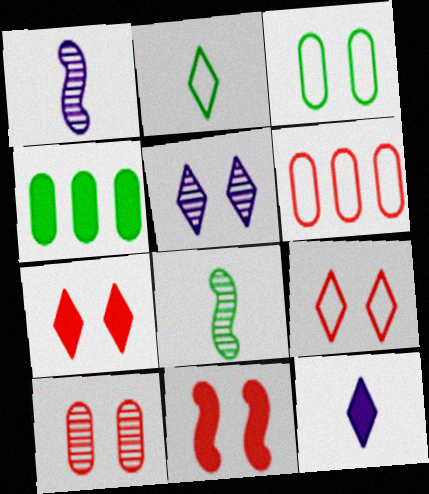[[1, 4, 9], 
[3, 5, 11], 
[4, 11, 12], 
[9, 10, 11]]